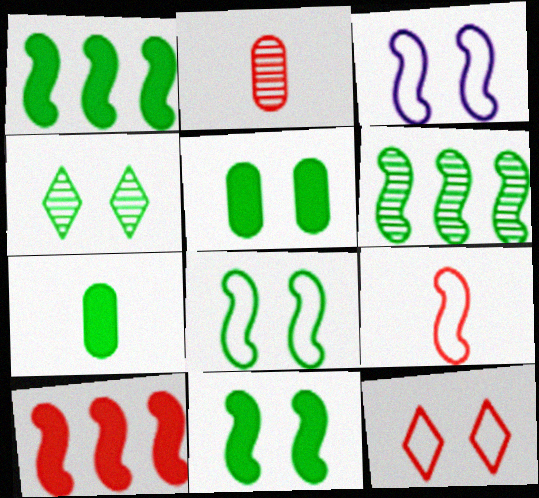[[2, 10, 12], 
[4, 5, 8]]